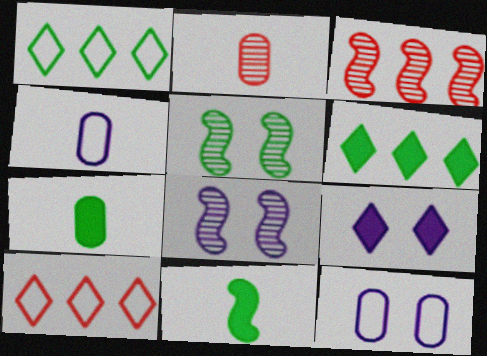[[1, 5, 7], 
[2, 4, 7], 
[7, 8, 10], 
[8, 9, 12]]